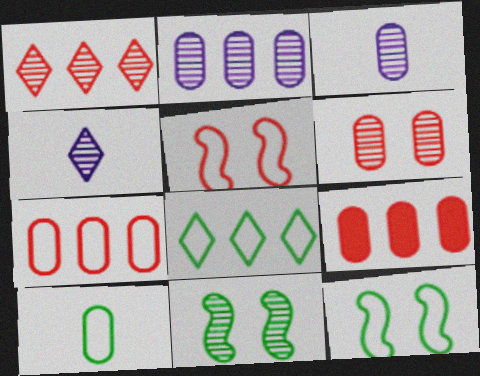[[1, 3, 11], 
[4, 9, 12], 
[8, 10, 12]]